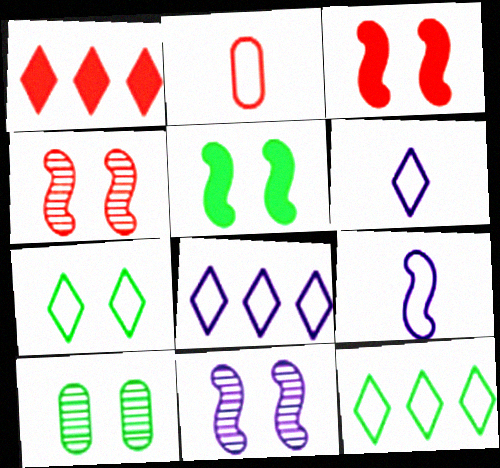[[1, 2, 4], 
[1, 9, 10], 
[5, 7, 10]]